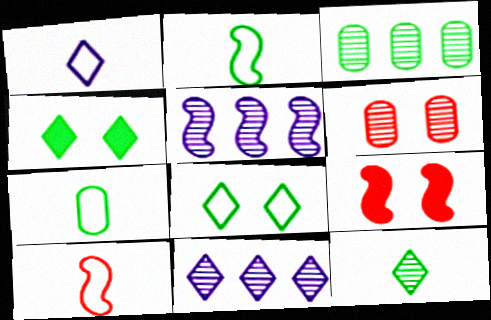[[1, 3, 9], 
[1, 7, 10], 
[2, 3, 4], 
[2, 5, 9], 
[5, 6, 12], 
[7, 9, 11]]